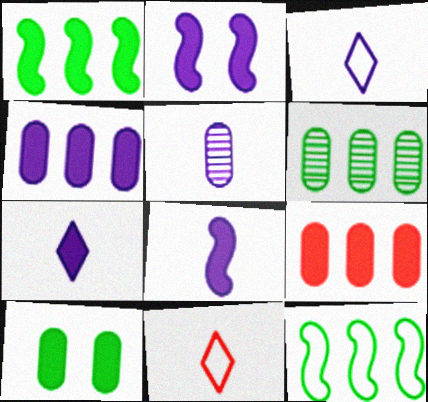[[2, 4, 7], 
[2, 6, 11], 
[3, 5, 8]]